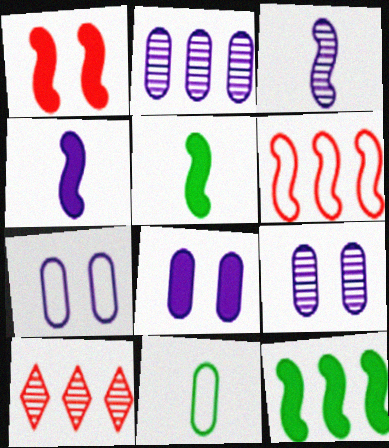[[1, 4, 12], 
[5, 7, 10], 
[7, 8, 9]]